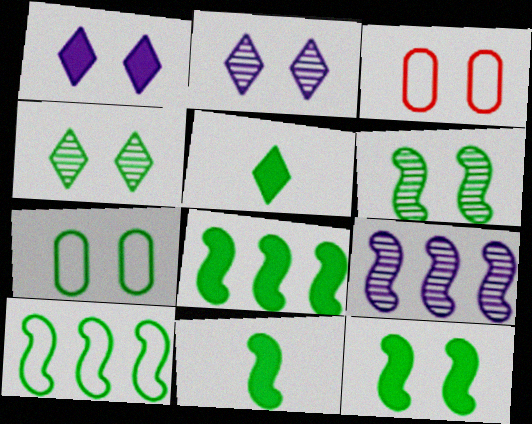[[1, 3, 6], 
[2, 3, 12], 
[3, 5, 9], 
[4, 7, 12], 
[6, 10, 11], 
[8, 11, 12]]